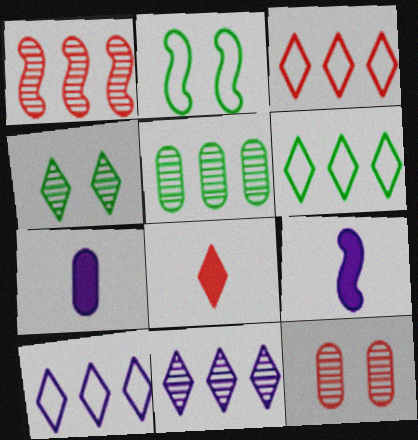[[1, 2, 9], 
[1, 5, 11], 
[3, 6, 10], 
[4, 8, 10], 
[6, 9, 12]]